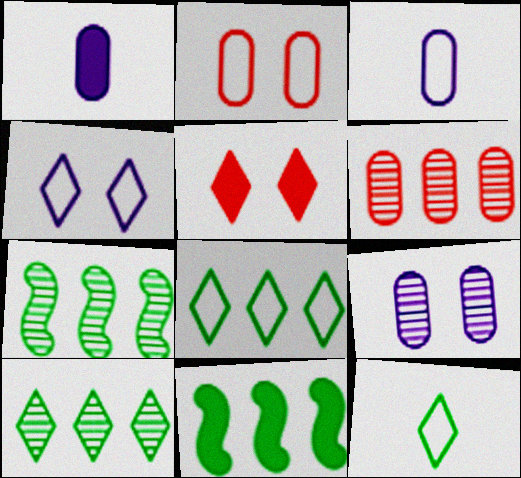[[1, 5, 11], 
[3, 5, 7]]